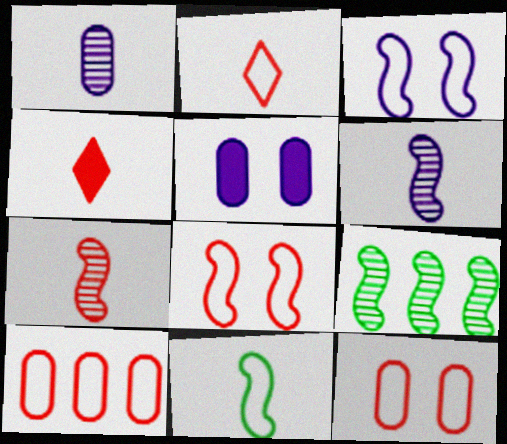[[1, 4, 11], 
[2, 5, 9], 
[2, 8, 10]]